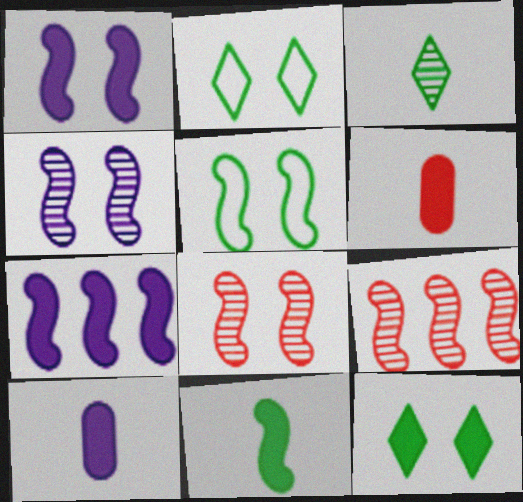[[1, 5, 8], 
[2, 9, 10], 
[6, 7, 12]]